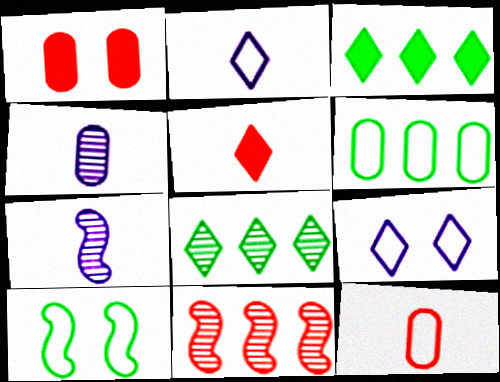[[1, 4, 6], 
[5, 8, 9]]